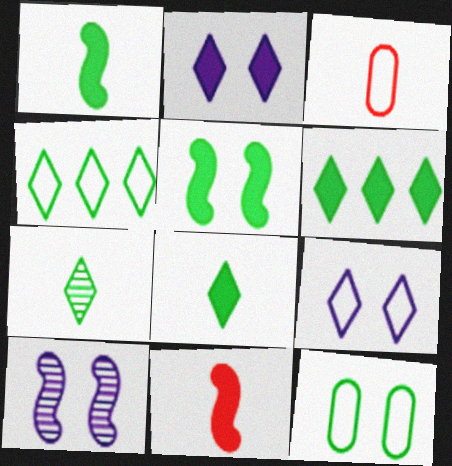[[3, 6, 10]]